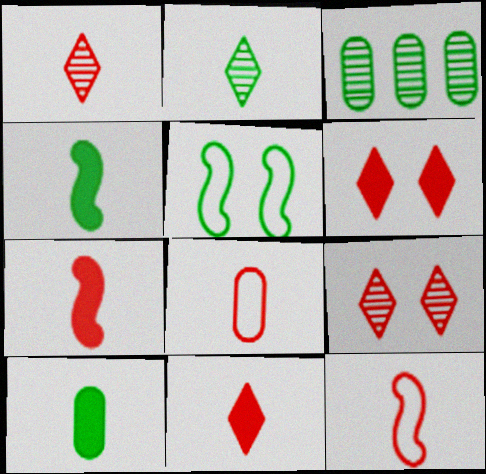[[1, 7, 8]]